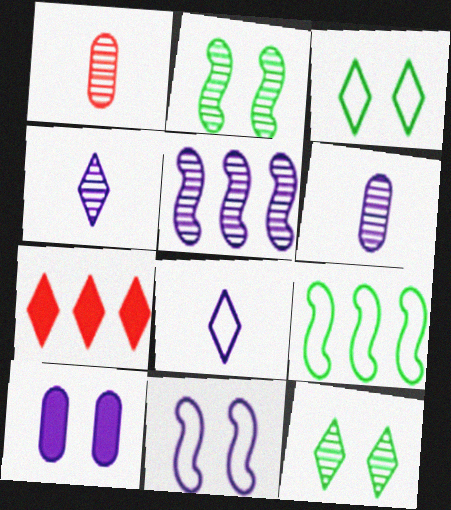[[1, 5, 12], 
[3, 4, 7], 
[5, 8, 10], 
[7, 8, 12]]